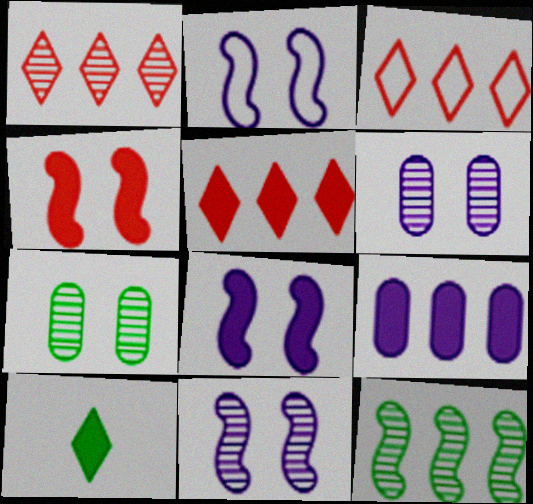[[1, 3, 5], 
[2, 8, 11], 
[3, 9, 12], 
[4, 9, 10]]